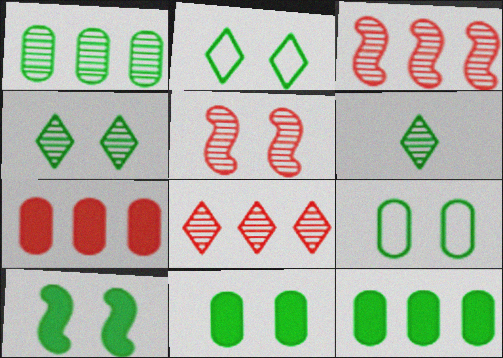[[4, 9, 10]]